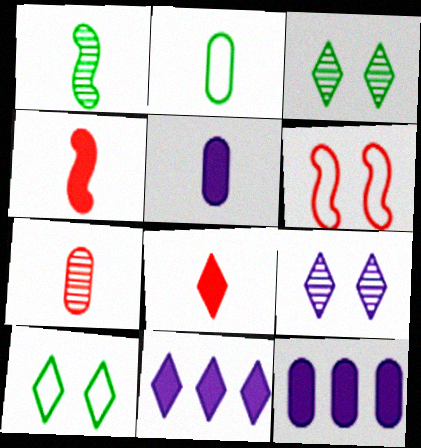[[2, 5, 7]]